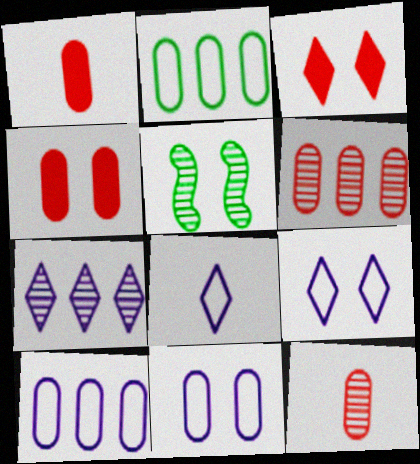[[3, 5, 11], 
[4, 5, 9], 
[5, 7, 12]]